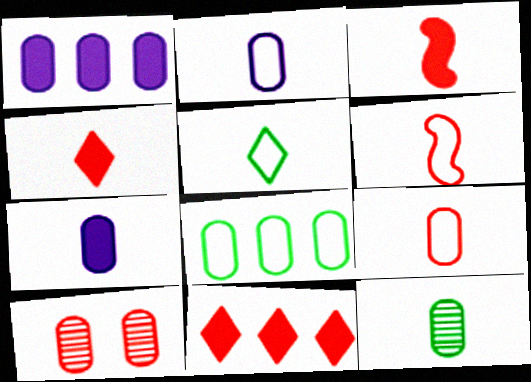[[2, 5, 6], 
[6, 10, 11], 
[7, 8, 10], 
[7, 9, 12]]